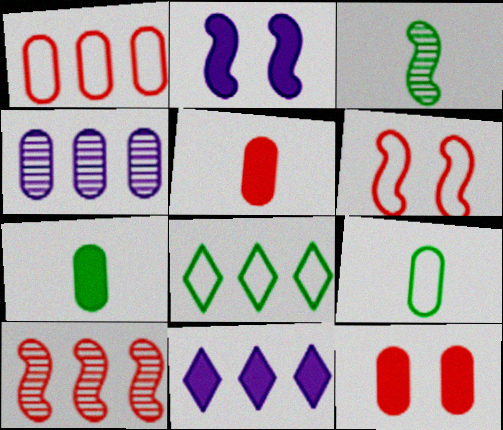[[4, 9, 12]]